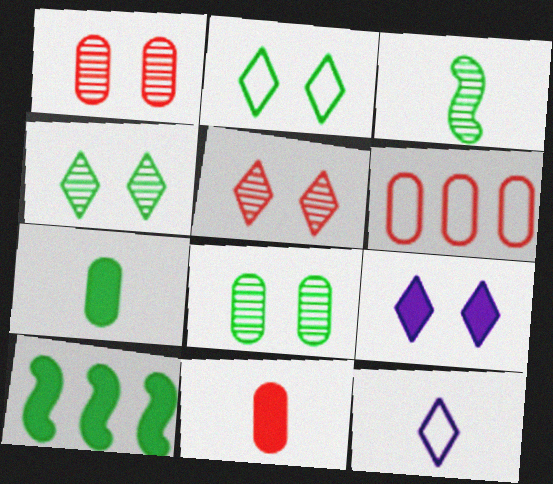[[1, 6, 11], 
[1, 10, 12], 
[2, 5, 9], 
[3, 6, 9], 
[3, 11, 12], 
[9, 10, 11]]